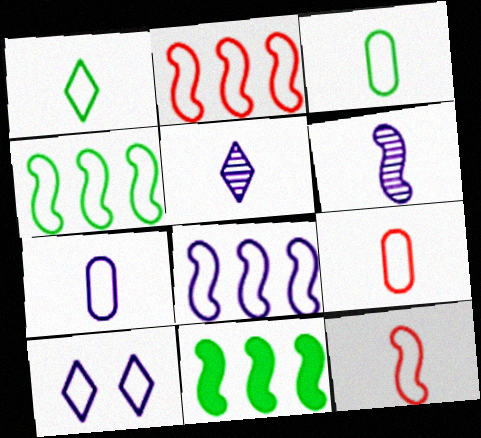[[1, 7, 12], 
[2, 3, 10], 
[2, 4, 8], 
[3, 7, 9], 
[4, 9, 10], 
[7, 8, 10]]